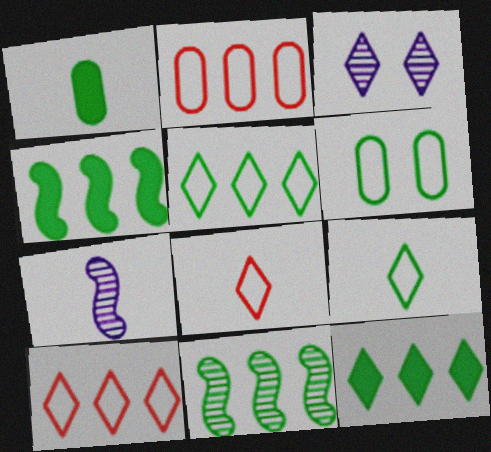[[1, 7, 8], 
[3, 8, 12]]